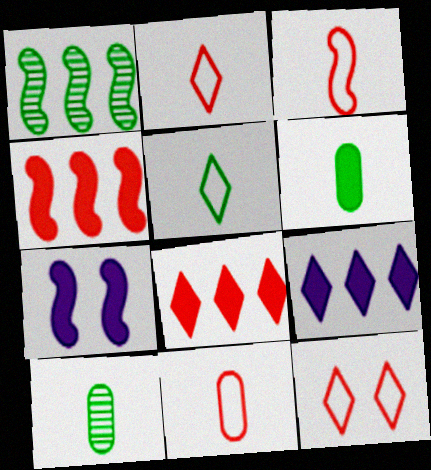[[1, 3, 7], 
[2, 3, 11], 
[6, 7, 8]]